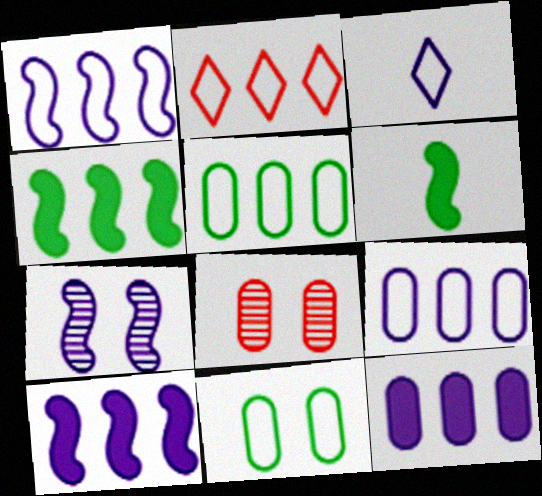[[1, 2, 5], 
[3, 4, 8], 
[3, 7, 12]]